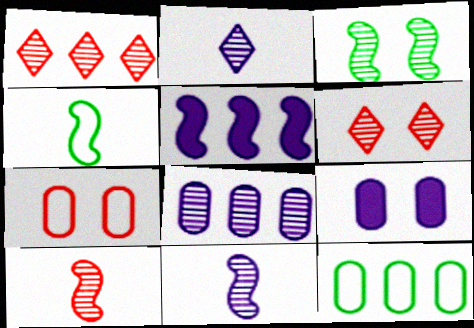[[1, 4, 9], 
[1, 5, 12]]